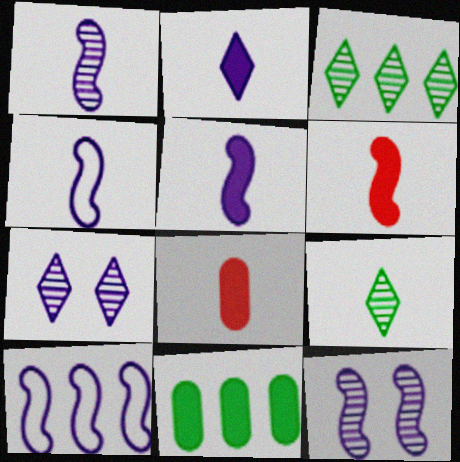[[1, 4, 5], 
[4, 8, 9], 
[5, 10, 12]]